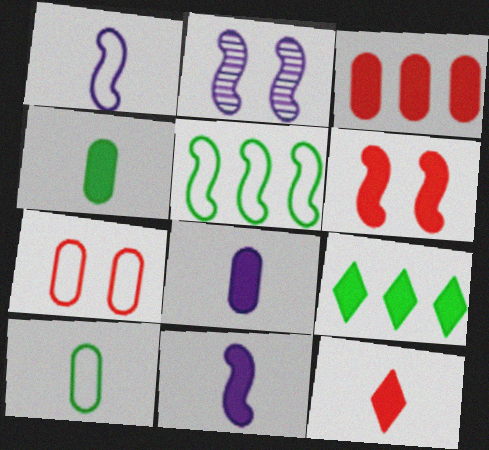[[3, 6, 12], 
[4, 11, 12], 
[6, 8, 9]]